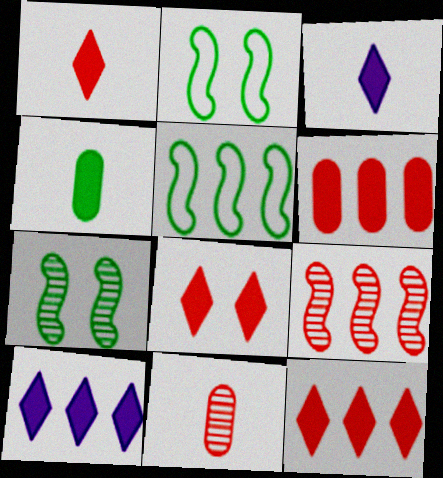[[1, 8, 12], 
[2, 10, 11]]